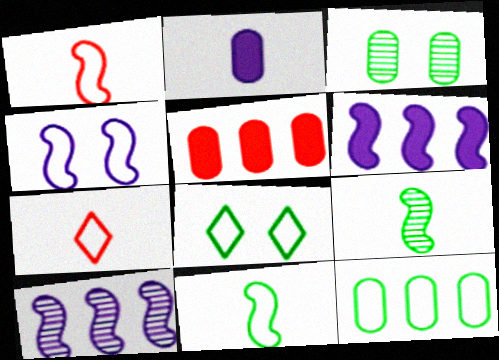[[2, 7, 9], 
[3, 6, 7], 
[4, 7, 12], 
[8, 11, 12]]